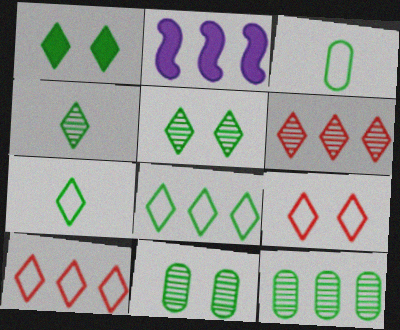[[1, 4, 8], 
[2, 10, 12]]